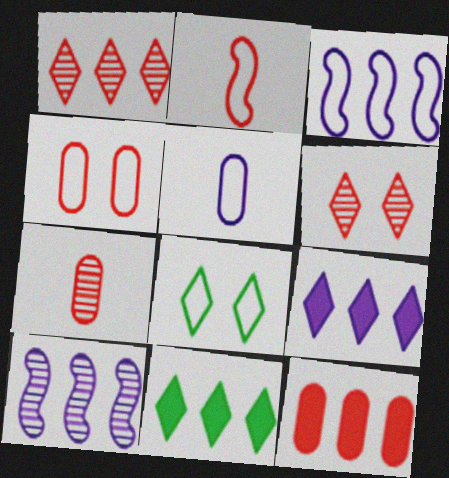[[2, 6, 12], 
[4, 7, 12]]